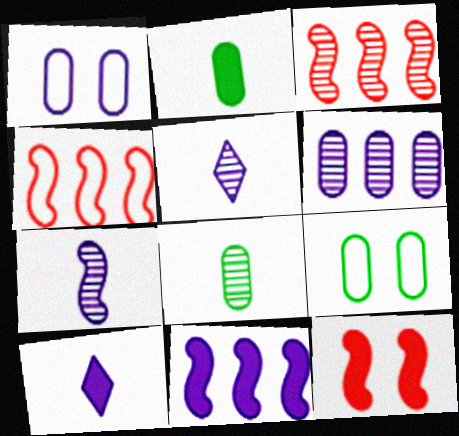[[1, 5, 11], 
[3, 9, 10]]